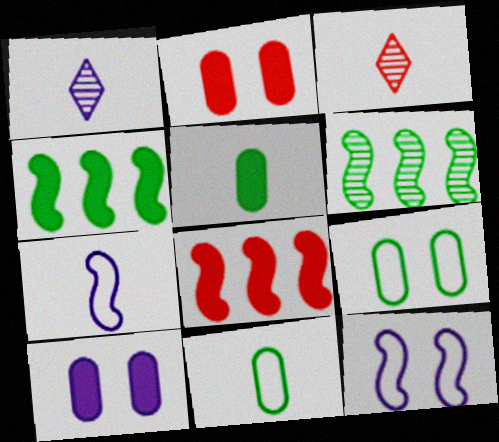[[1, 8, 9], 
[3, 5, 7]]